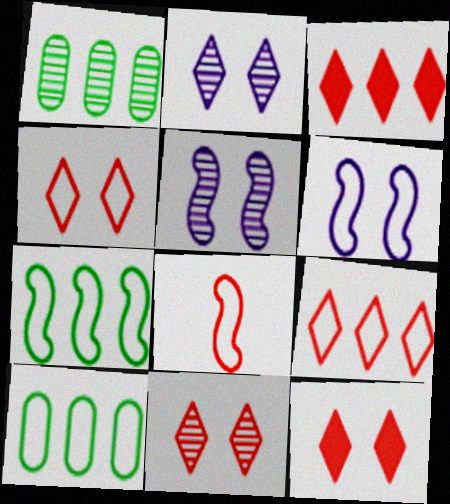[[4, 11, 12], 
[6, 7, 8]]